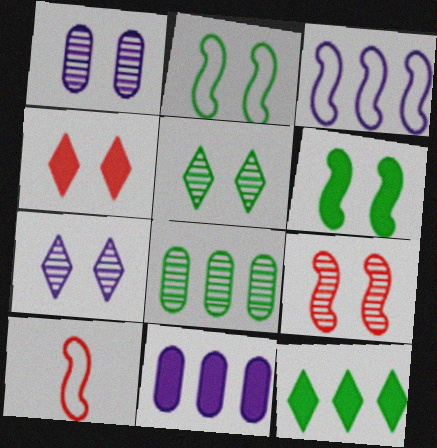[[1, 2, 4], 
[1, 5, 9], 
[1, 10, 12], 
[2, 3, 10], 
[5, 10, 11]]